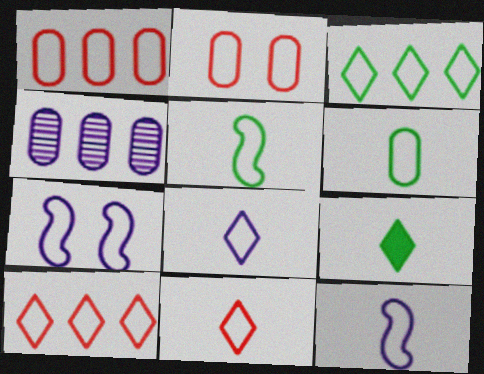[[2, 3, 12], 
[6, 7, 10], 
[6, 11, 12]]